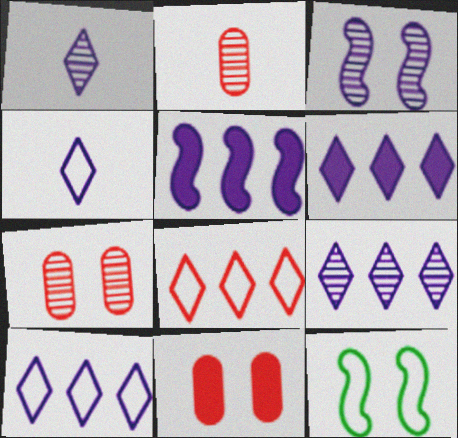[[2, 6, 12], 
[6, 9, 10]]